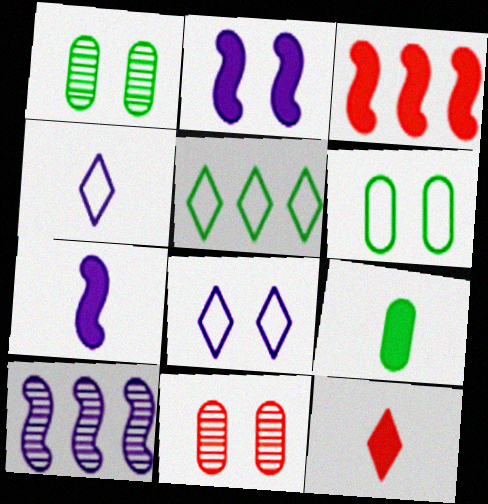[[1, 3, 4], 
[5, 7, 11], 
[6, 10, 12], 
[7, 9, 12]]